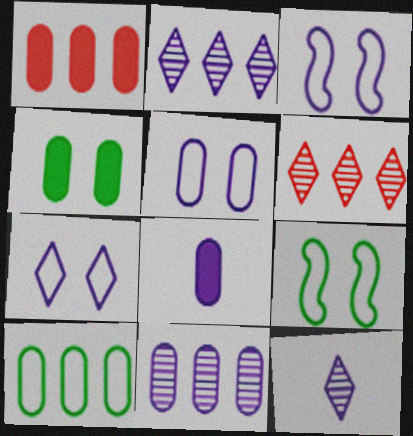[[1, 4, 8], 
[1, 9, 12], 
[1, 10, 11], 
[2, 3, 8], 
[3, 5, 7], 
[5, 8, 11], 
[6, 8, 9]]